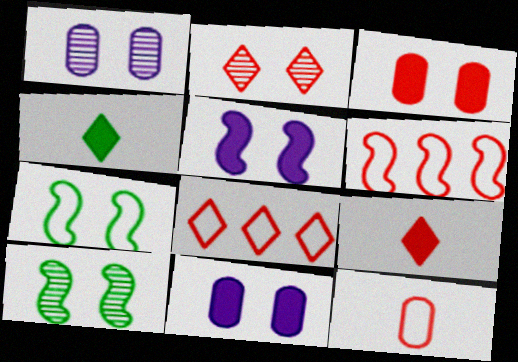[[1, 2, 10], 
[1, 4, 6], 
[2, 7, 11], 
[2, 8, 9]]